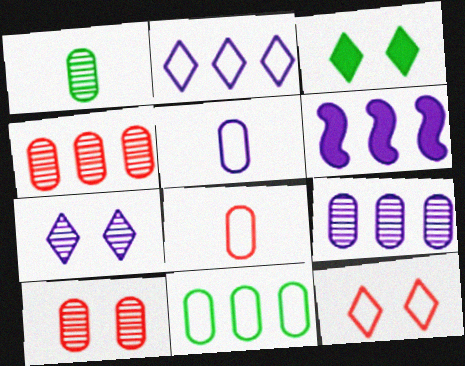[[1, 6, 12], 
[1, 9, 10], 
[2, 6, 9], 
[3, 7, 12], 
[5, 6, 7]]